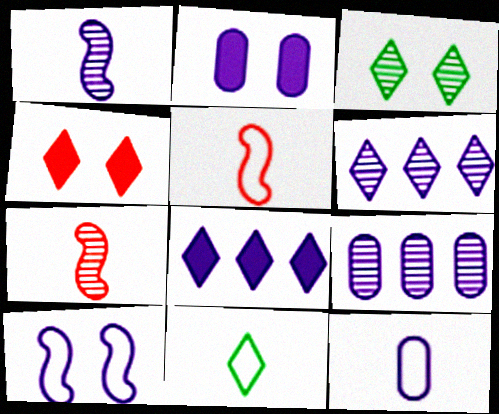[[2, 9, 12], 
[3, 7, 9], 
[4, 6, 11], 
[5, 11, 12]]